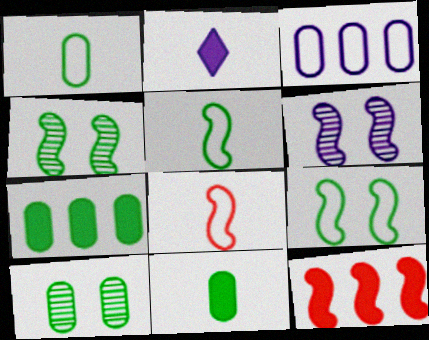[[1, 7, 10], 
[2, 3, 6], 
[5, 6, 12]]